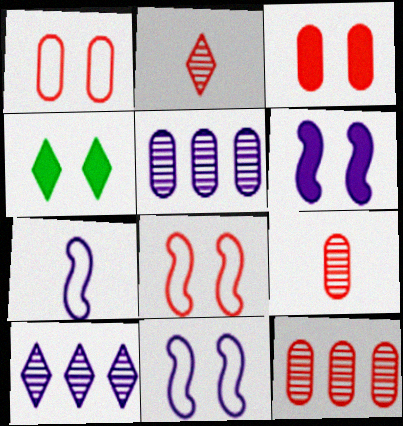[[3, 4, 6], 
[4, 7, 12]]